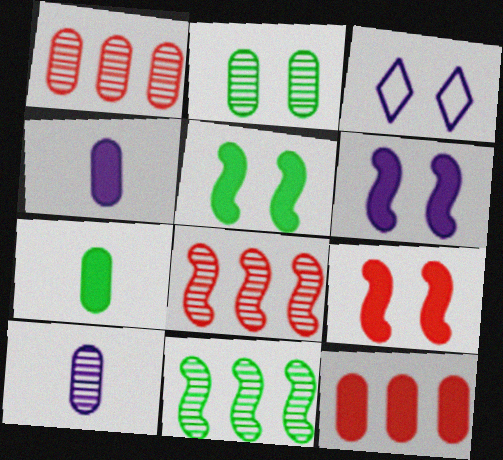[[1, 2, 10], 
[2, 3, 9], 
[3, 7, 8], 
[5, 6, 9]]